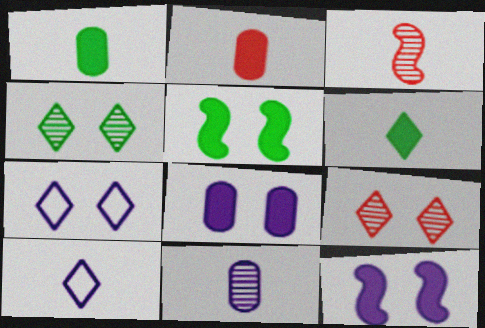[[1, 3, 10]]